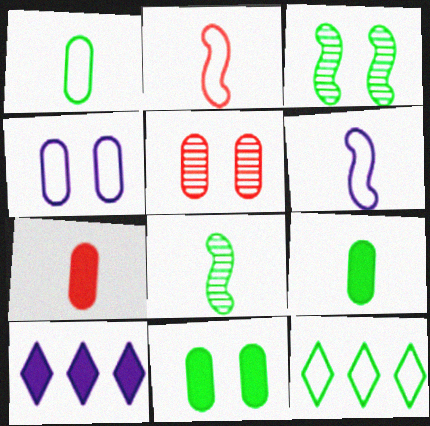[[2, 4, 12], 
[3, 9, 12], 
[4, 5, 11], 
[8, 11, 12]]